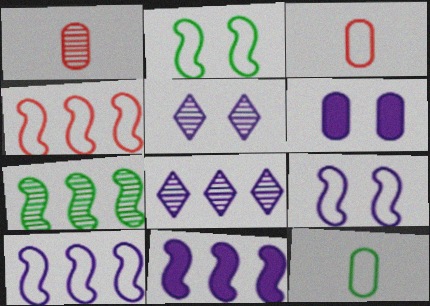[[1, 5, 7], 
[4, 7, 11], 
[5, 6, 9]]